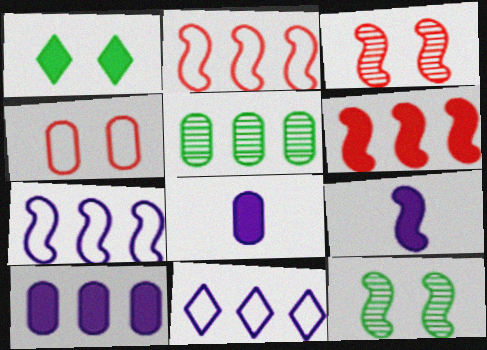[[1, 6, 8], 
[2, 9, 12], 
[4, 5, 8], 
[5, 6, 11]]